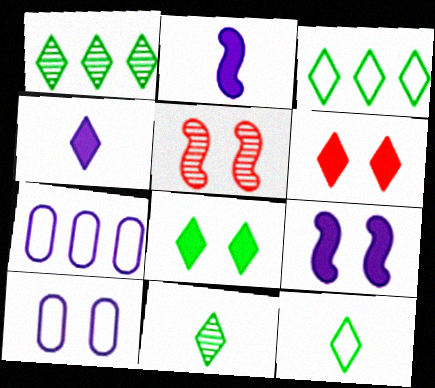[[1, 8, 12], 
[3, 8, 11], 
[5, 8, 10]]